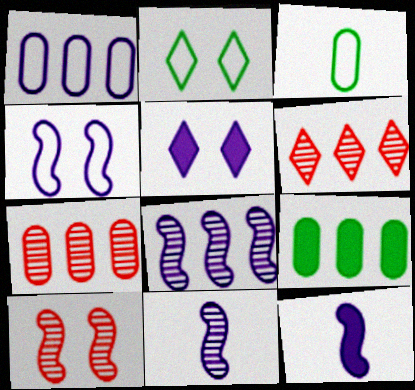[[1, 5, 11], 
[1, 7, 9], 
[2, 7, 12], 
[4, 8, 12]]